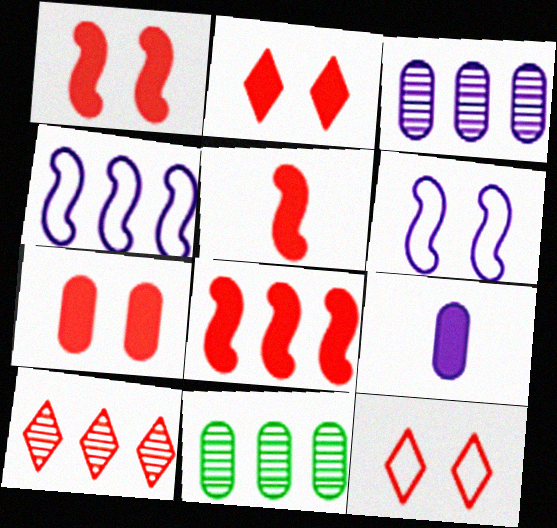[[1, 2, 7], 
[1, 5, 8]]